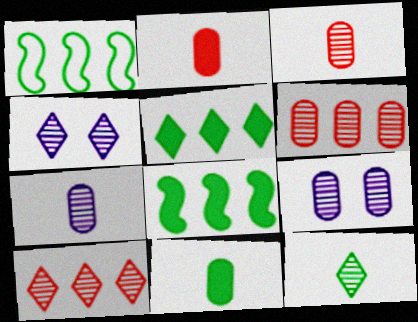[[1, 2, 4], 
[4, 10, 12]]